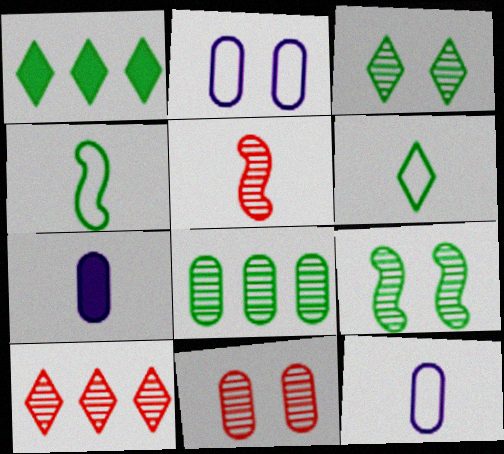[[1, 2, 5], 
[1, 3, 6], 
[5, 6, 7], 
[5, 10, 11]]